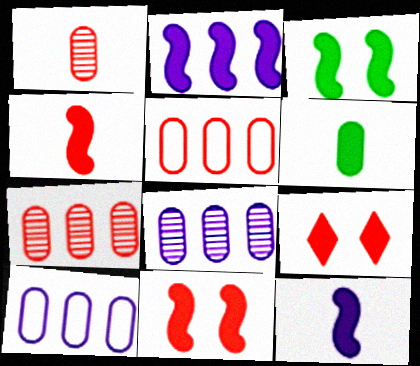[[2, 3, 4], 
[2, 6, 9]]